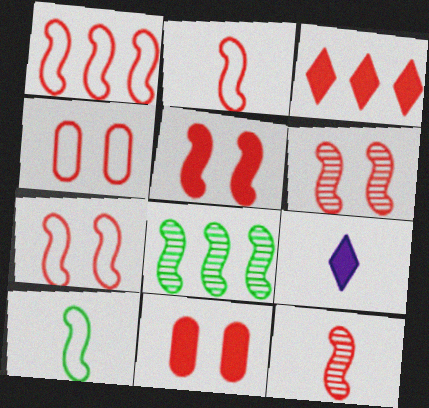[[1, 2, 7], 
[1, 5, 12], 
[3, 4, 12], 
[4, 8, 9], 
[5, 6, 7]]